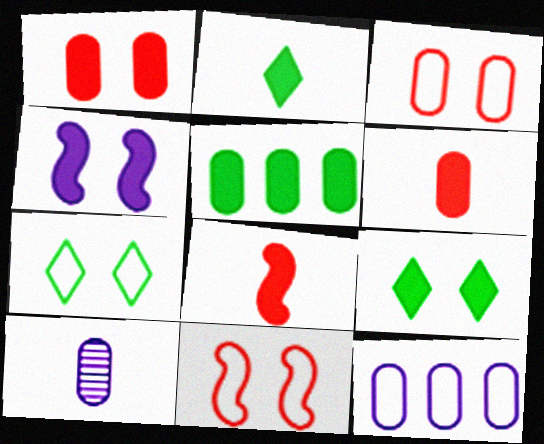[[1, 4, 9], 
[3, 5, 10]]